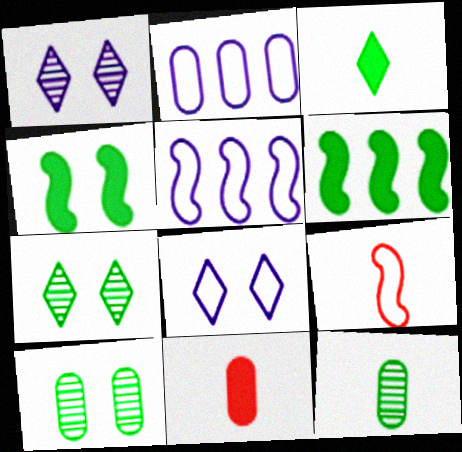[[2, 10, 11], 
[5, 7, 11]]